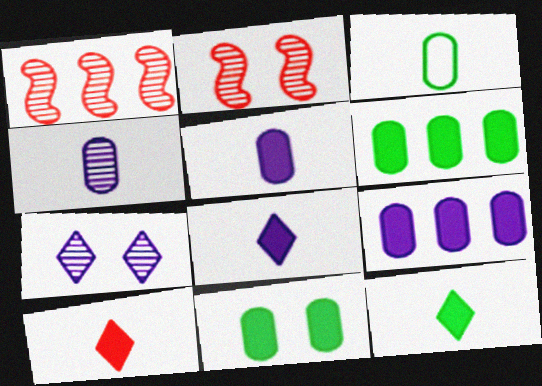[[8, 10, 12]]